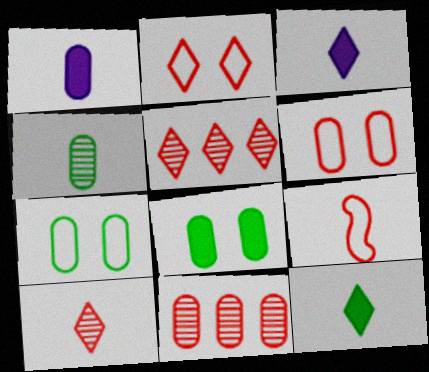[[1, 7, 11], 
[3, 4, 9]]